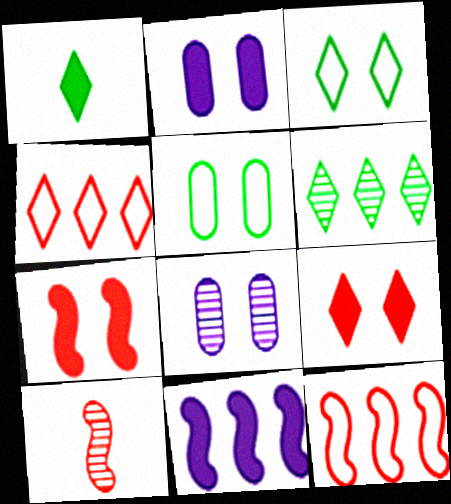[[1, 3, 6], 
[1, 8, 12], 
[3, 7, 8], 
[6, 8, 10], 
[7, 10, 12]]